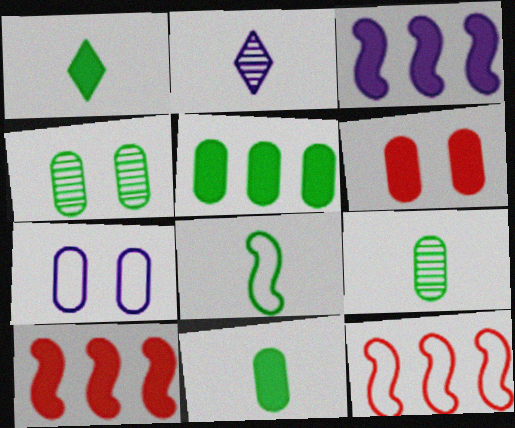[[1, 3, 6], 
[1, 8, 9], 
[2, 3, 7], 
[4, 6, 7]]